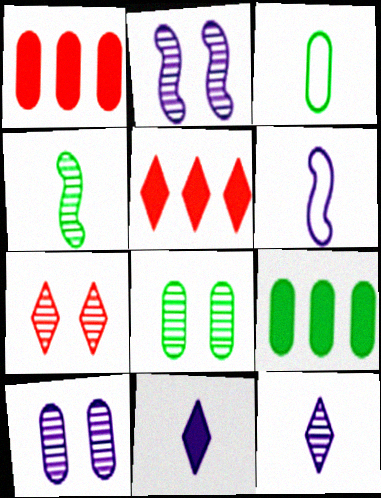[[1, 3, 10], 
[2, 3, 5], 
[2, 7, 8], 
[3, 8, 9], 
[5, 6, 8], 
[6, 7, 9]]